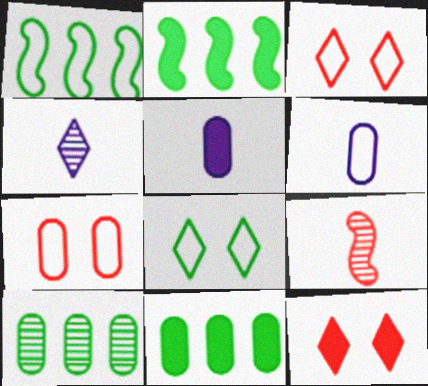[[1, 3, 6], 
[2, 4, 7], 
[2, 5, 12], 
[5, 7, 10]]